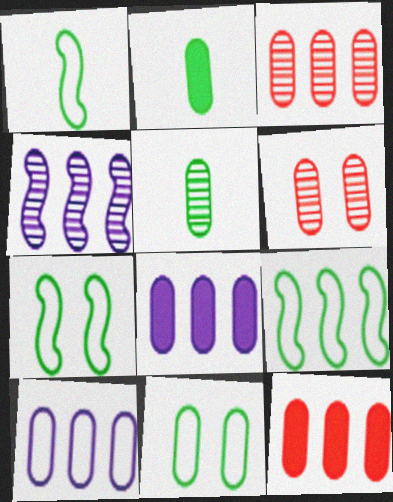[[1, 7, 9], 
[2, 6, 10]]